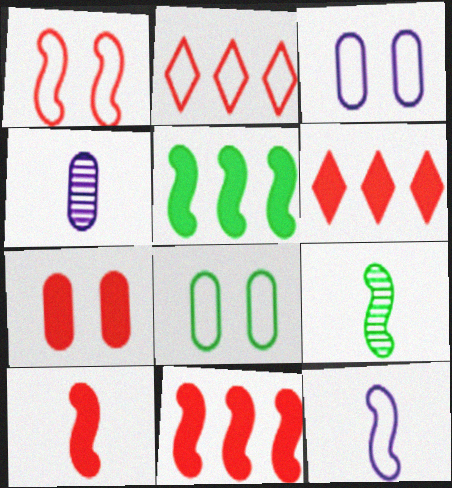[[2, 8, 12], 
[3, 6, 9], 
[6, 7, 10], 
[9, 10, 12]]